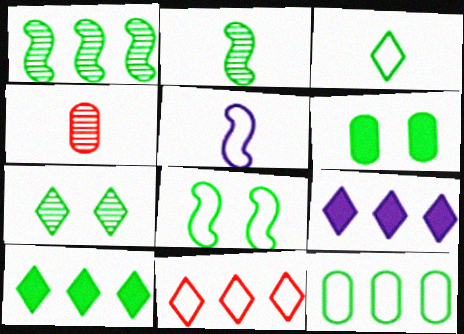[[1, 3, 6], 
[1, 10, 12], 
[3, 7, 10], 
[3, 8, 12], 
[4, 8, 9], 
[6, 7, 8]]